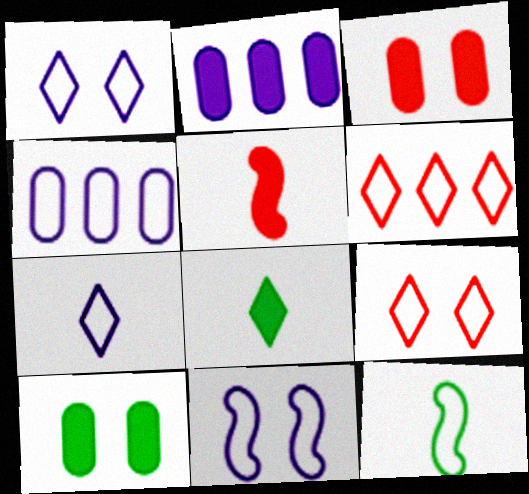[[4, 7, 11], 
[4, 9, 12]]